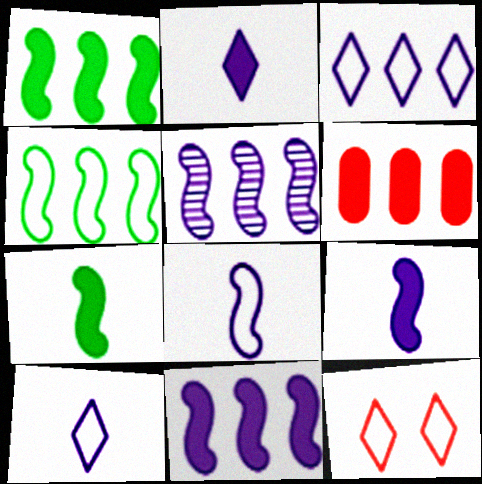[]